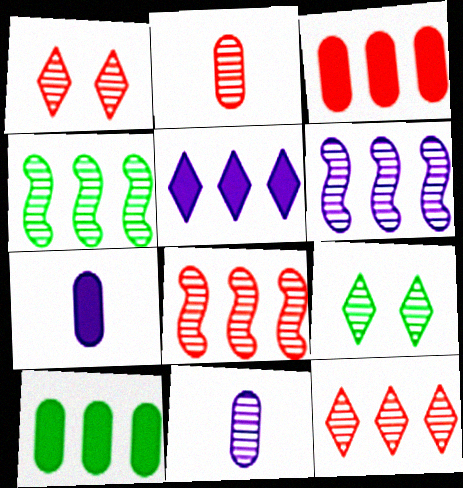[[1, 2, 8], 
[1, 4, 11], 
[2, 6, 9], 
[4, 6, 8], 
[8, 9, 11]]